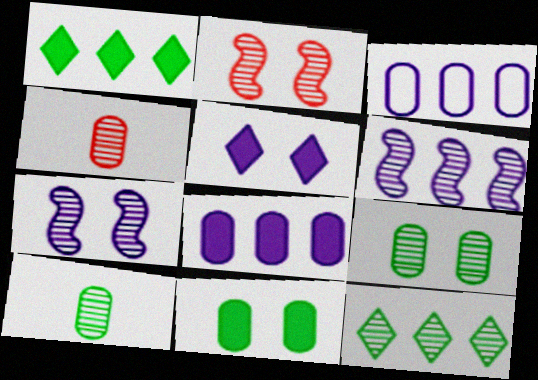[[3, 4, 11], 
[4, 7, 12]]